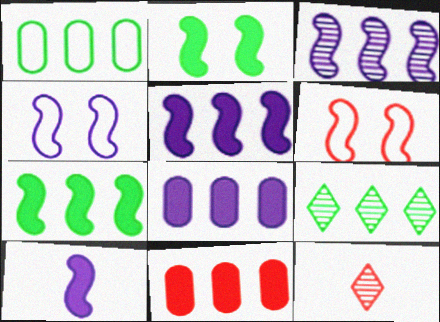[[1, 7, 9], 
[3, 4, 10], 
[6, 11, 12]]